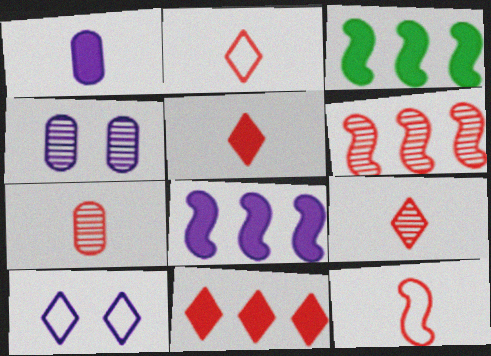[[2, 3, 4], 
[2, 5, 9], 
[3, 7, 10], 
[5, 7, 12]]